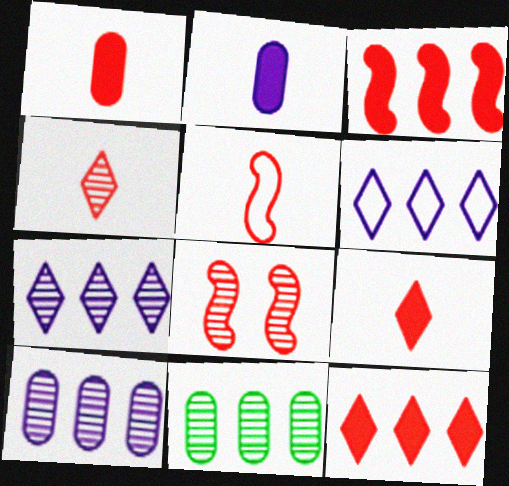[[1, 4, 5], 
[3, 5, 8], 
[3, 6, 11]]